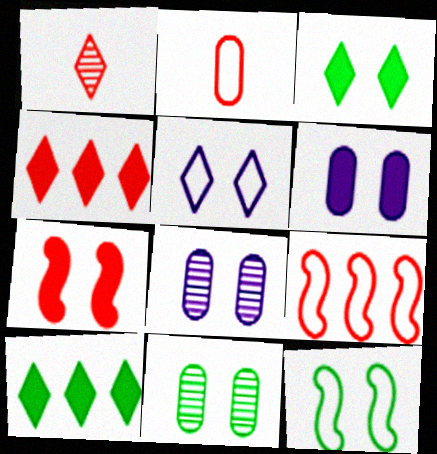[[1, 5, 10], 
[3, 6, 7], 
[3, 11, 12], 
[5, 7, 11]]